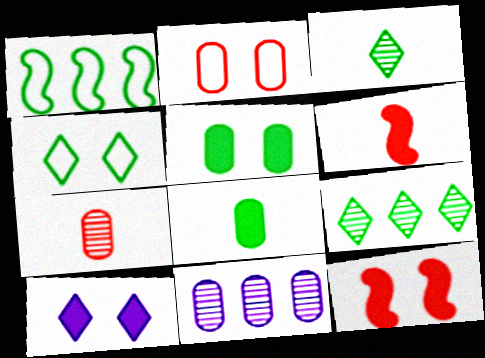[[1, 3, 5], 
[1, 7, 10], 
[2, 8, 11], 
[4, 6, 11], 
[5, 10, 12]]